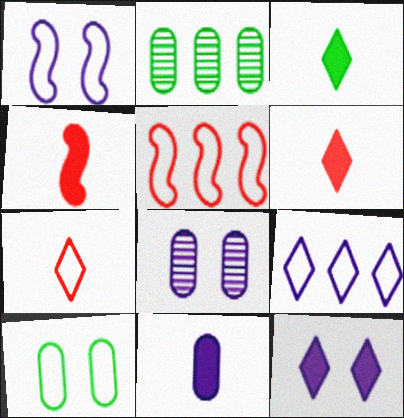[[1, 2, 6], 
[1, 8, 12], 
[3, 4, 11], 
[3, 5, 8]]